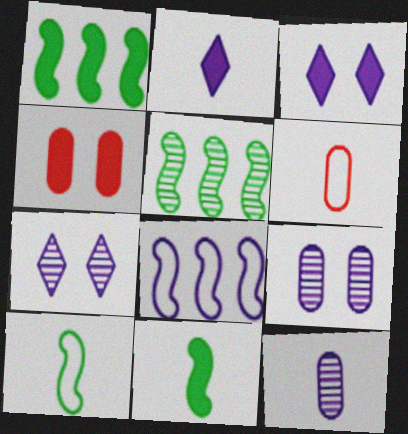[[1, 2, 4], 
[1, 6, 7], 
[2, 8, 9], 
[3, 5, 6], 
[3, 8, 12]]